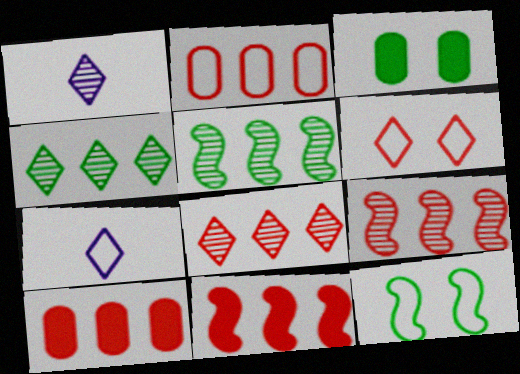[[1, 10, 12], 
[2, 7, 12], 
[2, 8, 11], 
[3, 7, 9]]